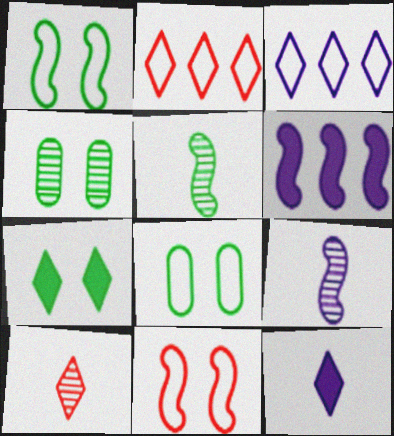[[1, 4, 7], 
[3, 7, 10], 
[5, 6, 11], 
[6, 8, 10]]